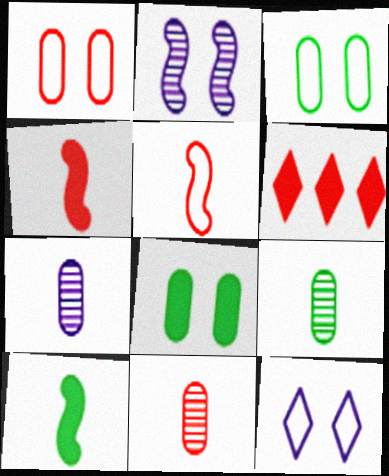[[7, 9, 11]]